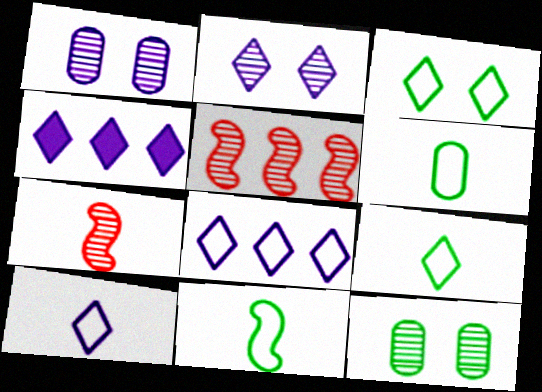[[2, 4, 10], 
[6, 9, 11]]